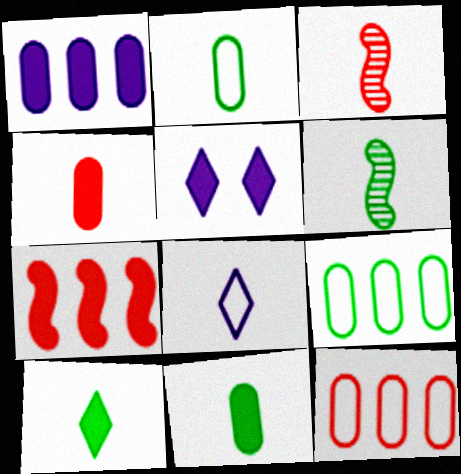[[2, 6, 10], 
[3, 5, 9], 
[3, 8, 11], 
[4, 6, 8], 
[5, 6, 12], 
[5, 7, 11]]